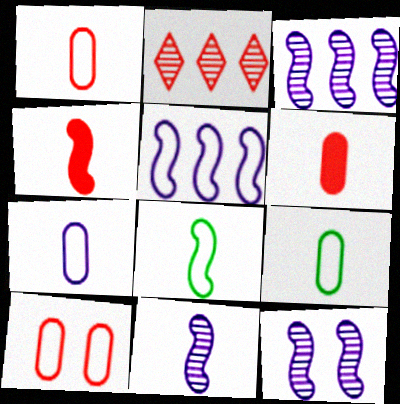[[1, 7, 9], 
[2, 4, 10], 
[3, 11, 12], 
[4, 8, 11]]